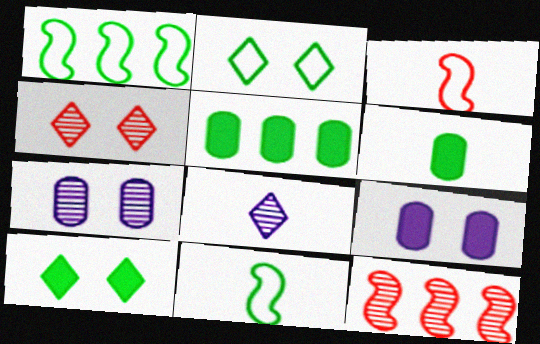[[3, 6, 8]]